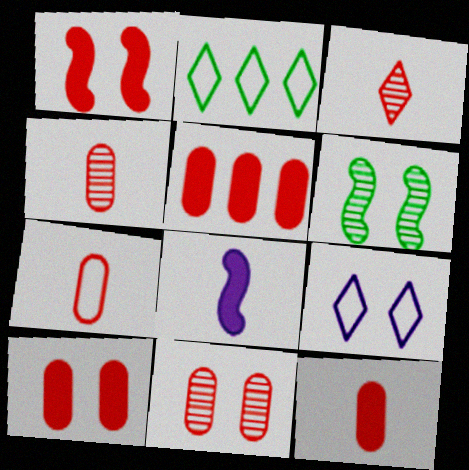[[2, 8, 11], 
[4, 7, 12], 
[5, 7, 11], 
[5, 10, 12], 
[6, 9, 10]]